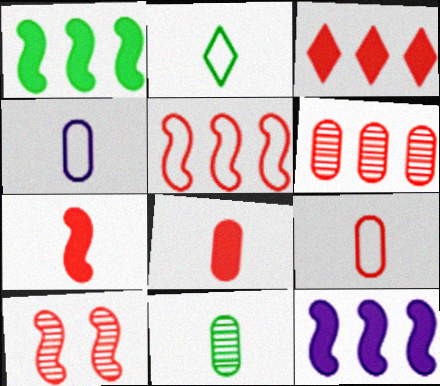[[3, 5, 6], 
[3, 9, 10], 
[4, 8, 11], 
[5, 7, 10]]